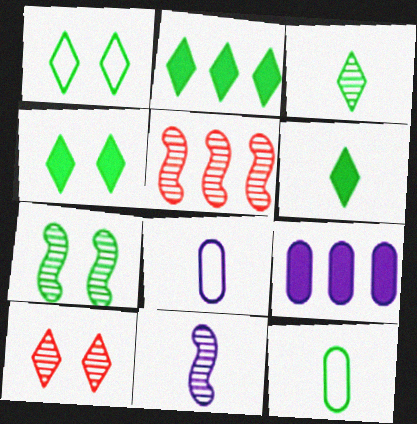[[1, 2, 3], 
[2, 4, 6], 
[2, 7, 12], 
[4, 5, 8], 
[5, 7, 11]]